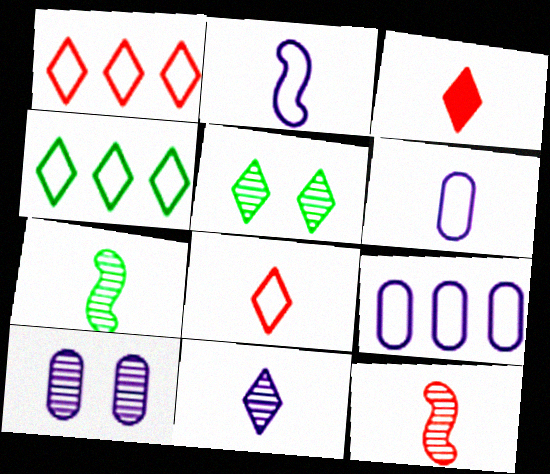[[3, 6, 7]]